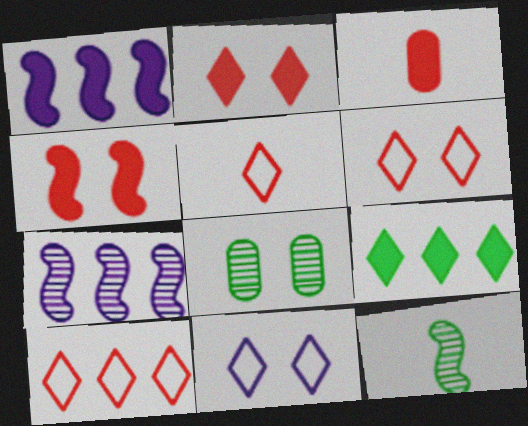[[1, 5, 8], 
[4, 8, 11], 
[5, 6, 10]]